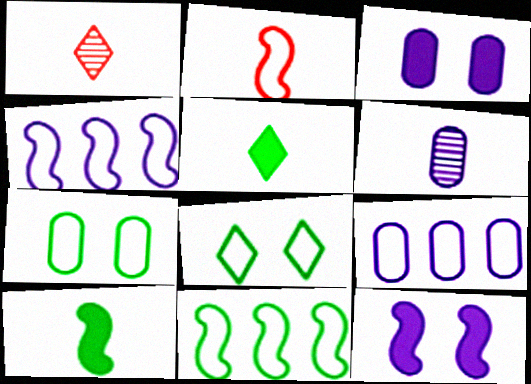[[1, 3, 11], 
[2, 5, 6], 
[2, 8, 9], 
[3, 6, 9]]